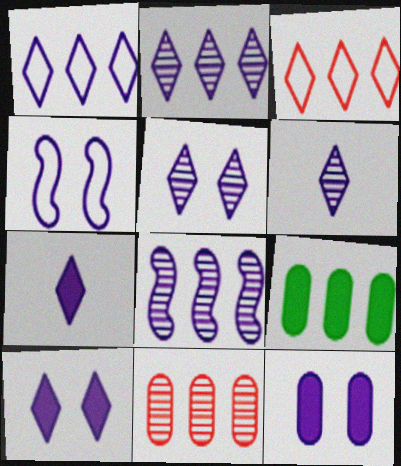[[1, 5, 7], 
[1, 6, 10], 
[2, 5, 6], 
[3, 8, 9], 
[4, 5, 12]]